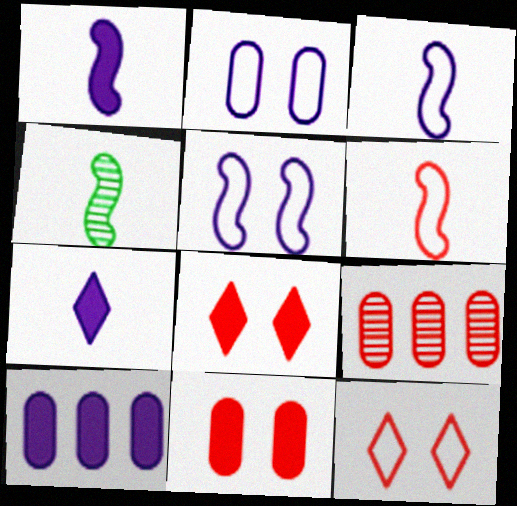[[1, 4, 6], 
[4, 10, 12], 
[6, 8, 9]]